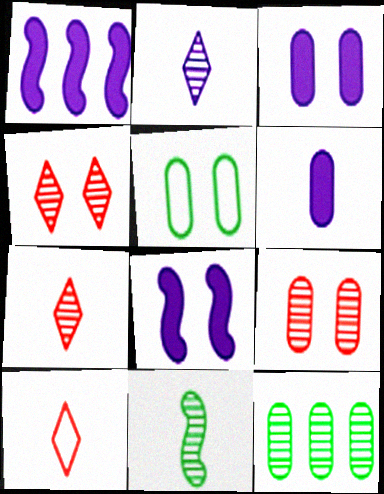[[1, 5, 7], 
[3, 5, 9], 
[4, 5, 8], 
[6, 10, 11], 
[8, 10, 12]]